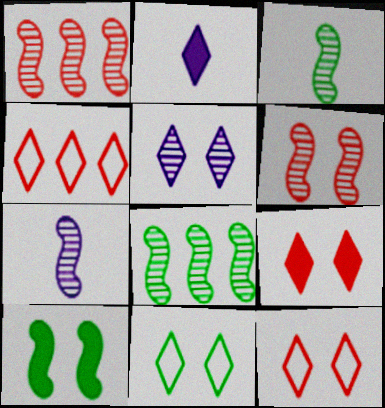[[5, 9, 11], 
[6, 7, 8]]